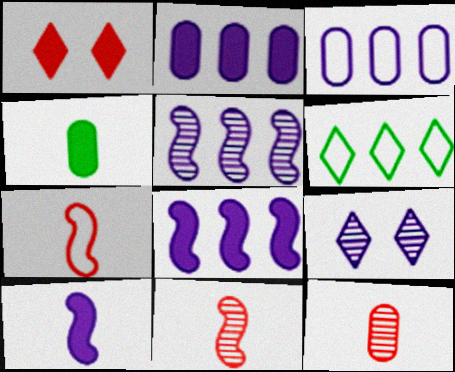[[1, 4, 8], 
[3, 9, 10]]